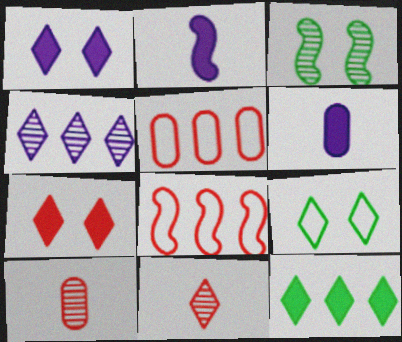[[2, 3, 8], 
[3, 4, 10], 
[7, 8, 10]]